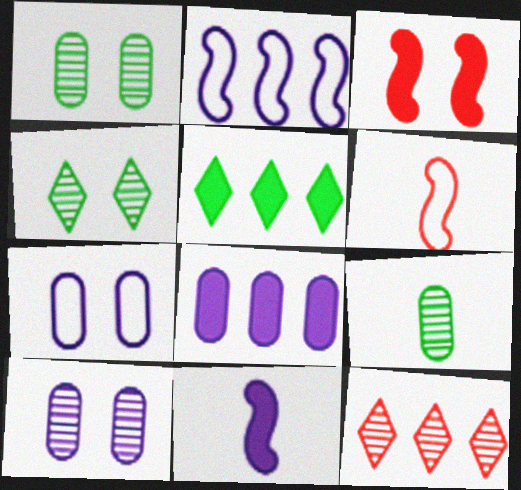[[3, 4, 7], 
[4, 6, 8], 
[5, 6, 10]]